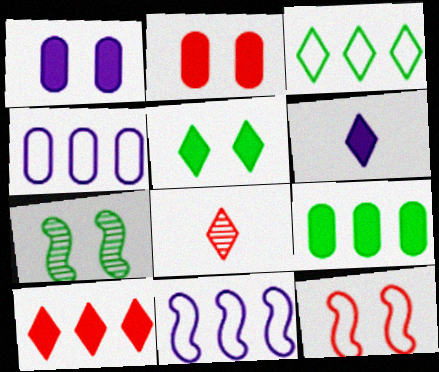[[5, 6, 10]]